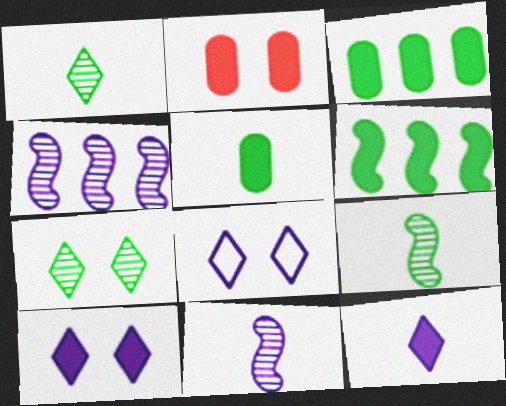[[2, 6, 12]]